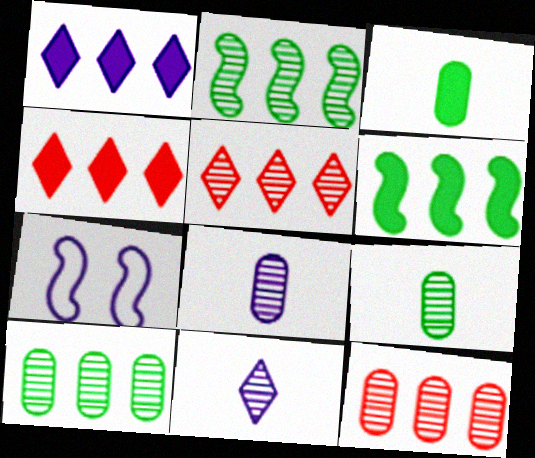[[1, 7, 8], 
[3, 5, 7], 
[4, 7, 9]]